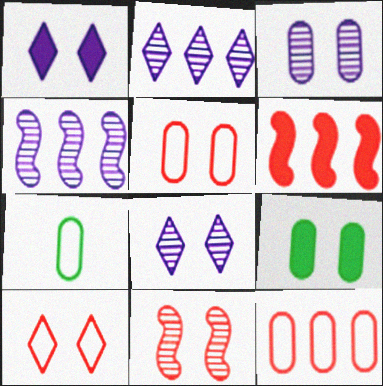[[3, 5, 9], 
[6, 7, 8]]